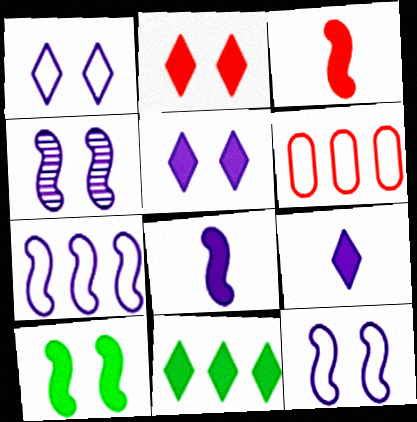[[2, 9, 11], 
[4, 7, 8]]